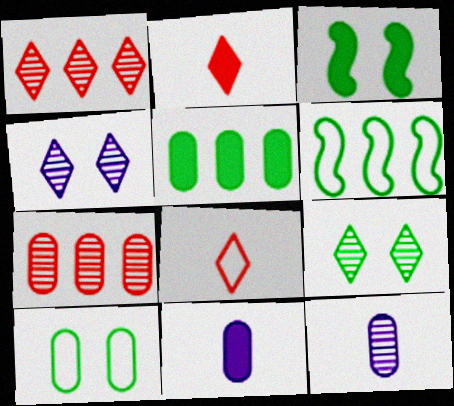[[3, 9, 10], 
[7, 10, 11]]